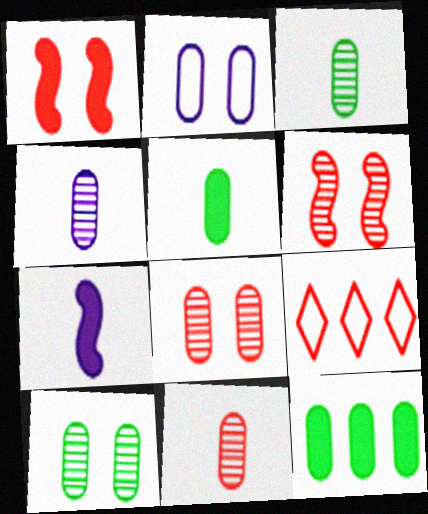[[1, 9, 11], 
[2, 11, 12], 
[3, 4, 11], 
[7, 9, 10]]